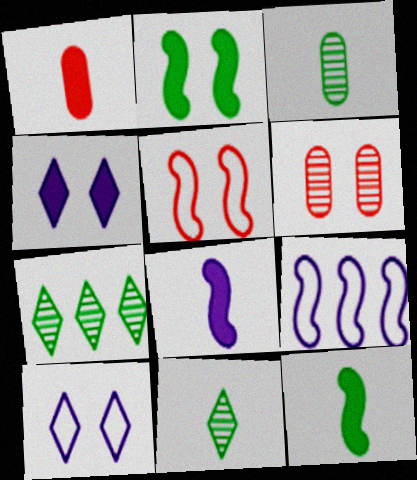[[2, 6, 10]]